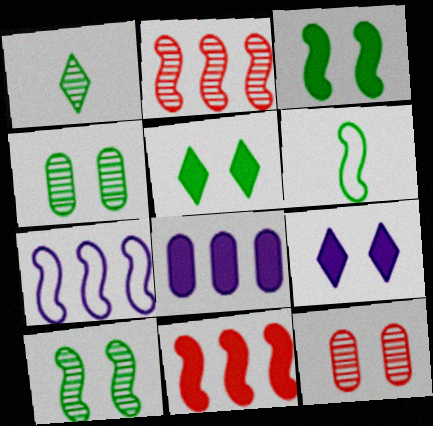[]